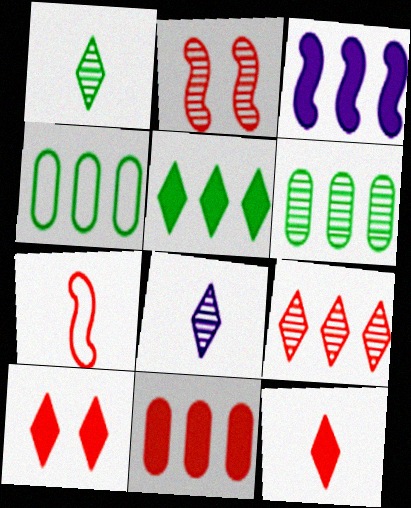[[2, 6, 8], 
[3, 4, 9], 
[3, 5, 11]]